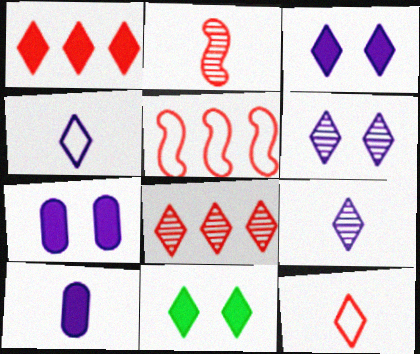[[4, 8, 11]]